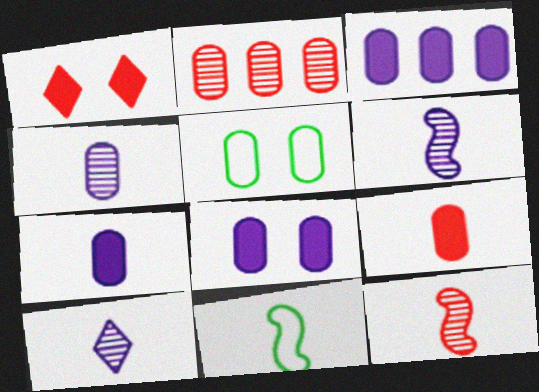[[2, 5, 7], 
[3, 7, 8], 
[4, 6, 10], 
[9, 10, 11]]